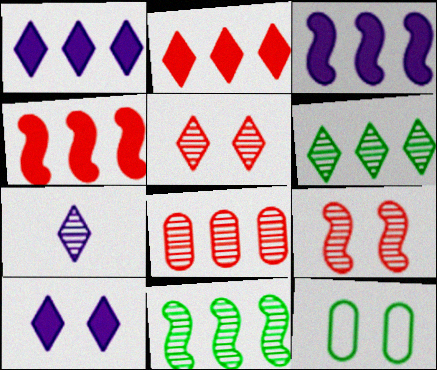[[4, 7, 12], 
[5, 6, 7], 
[9, 10, 12]]